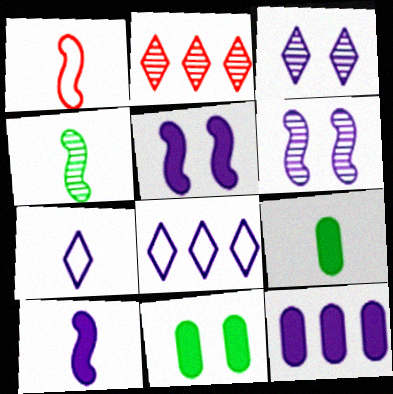[[1, 4, 10], 
[6, 7, 12]]